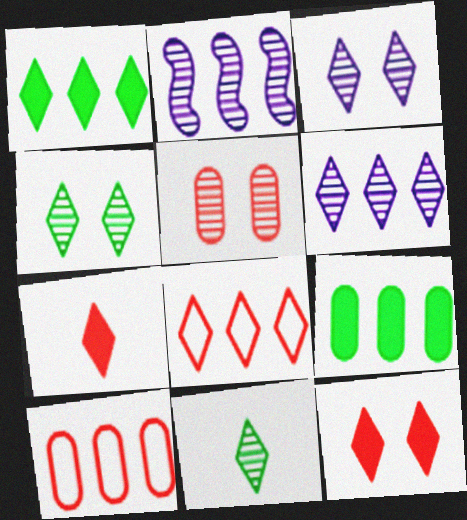[[1, 2, 10], 
[1, 6, 8], 
[2, 5, 11], 
[2, 8, 9]]